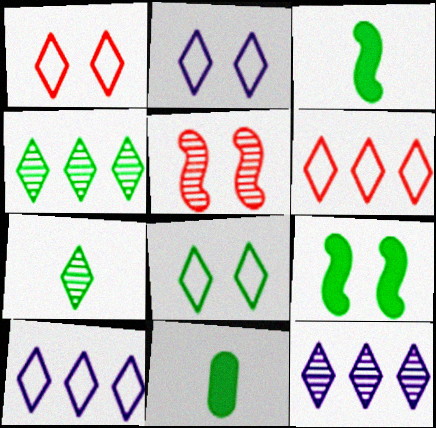[[1, 2, 8], 
[5, 10, 11]]